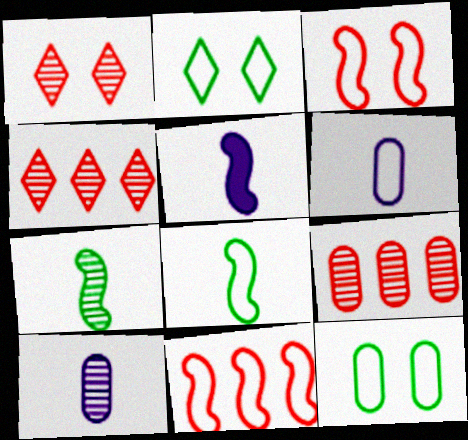[[2, 5, 9], 
[2, 6, 11], 
[4, 5, 12]]